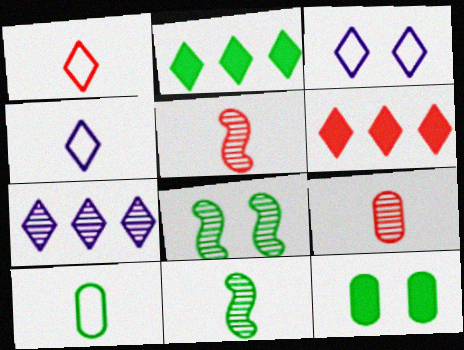[[2, 8, 10], 
[7, 8, 9]]